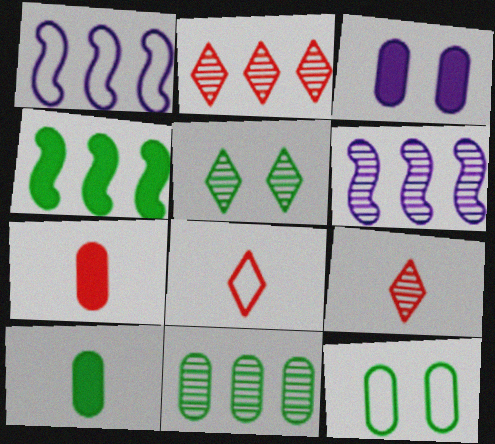[[1, 5, 7], 
[1, 8, 12], 
[2, 6, 11], 
[10, 11, 12]]